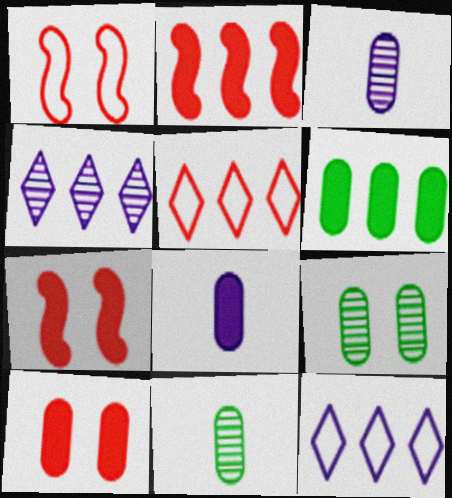[[6, 8, 10], 
[7, 11, 12]]